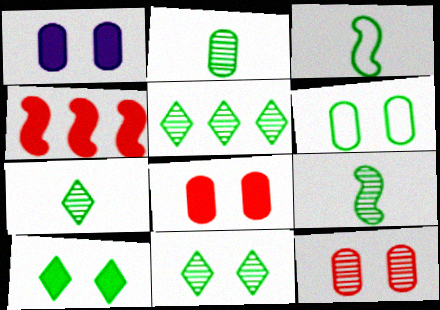[[1, 6, 12], 
[2, 7, 9], 
[5, 7, 11]]